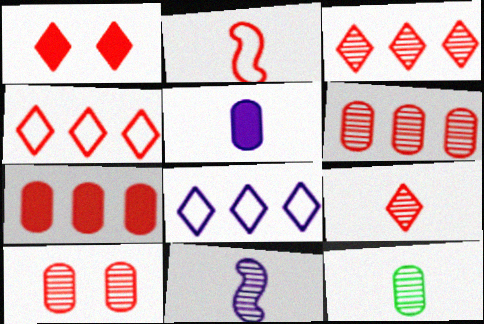[[1, 2, 6], 
[1, 4, 9], 
[9, 11, 12]]